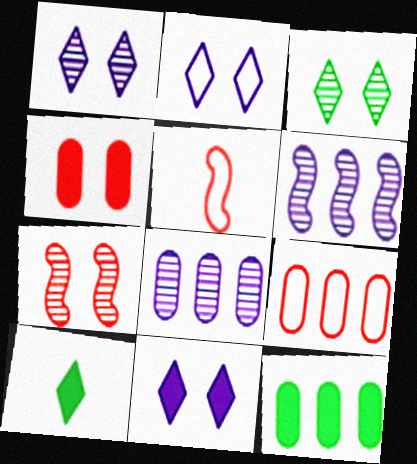[[1, 2, 11], 
[1, 5, 12], 
[8, 9, 12]]